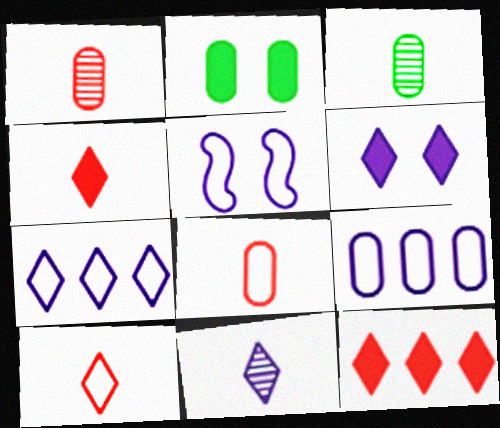[[1, 2, 9], 
[3, 5, 12], 
[6, 7, 11]]